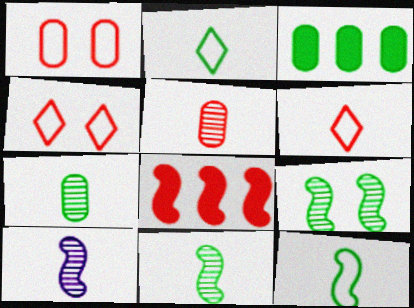[[2, 3, 9], 
[3, 4, 10], 
[4, 5, 8]]